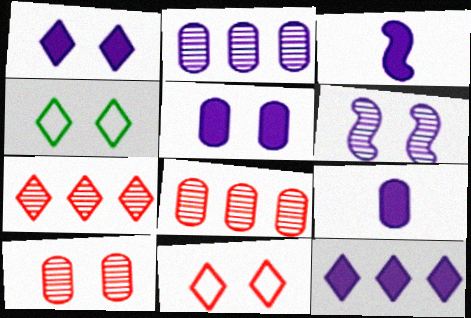[[3, 4, 8], 
[3, 5, 12]]